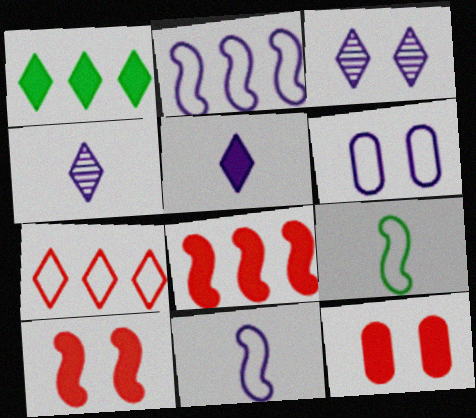[[6, 7, 9]]